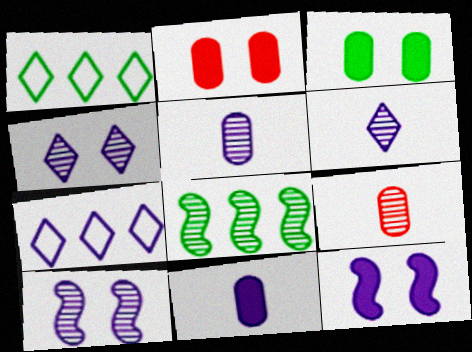[[1, 9, 12], 
[4, 8, 9], 
[5, 7, 12], 
[7, 10, 11]]